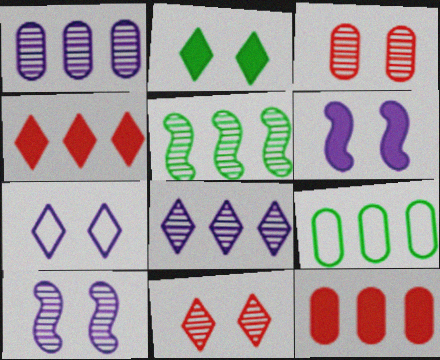[[1, 9, 12], 
[2, 7, 11]]